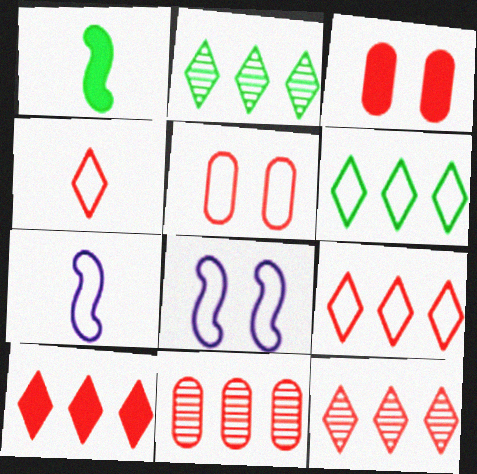[[2, 3, 7], 
[5, 6, 7], 
[9, 10, 12]]